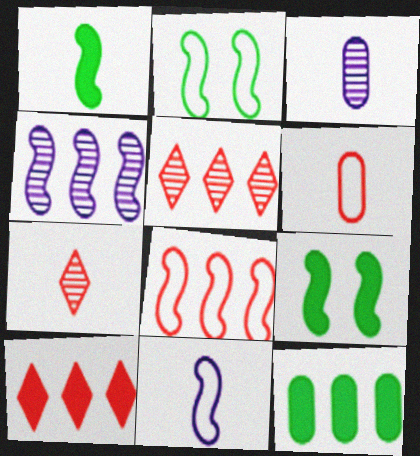[[2, 3, 10], 
[2, 8, 11]]